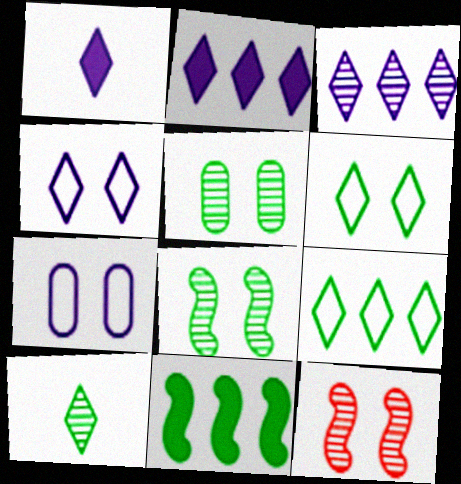[[1, 3, 4]]